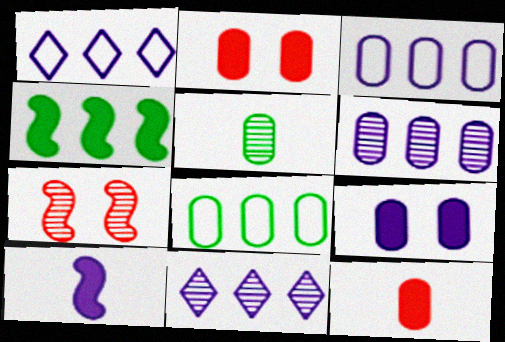[[2, 3, 5], 
[5, 7, 11]]